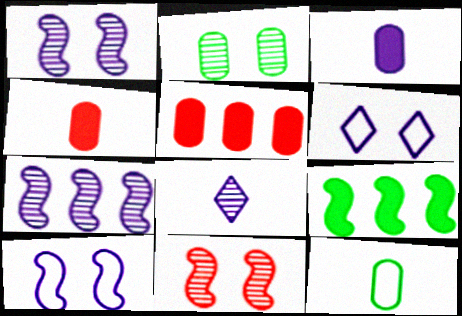[[3, 6, 7]]